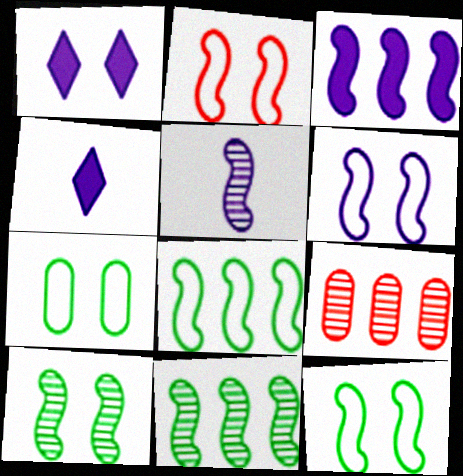[[2, 6, 12], 
[3, 5, 6], 
[4, 9, 12]]